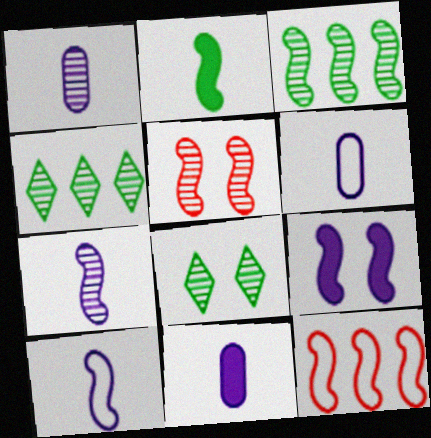[[1, 4, 5], 
[1, 6, 11], 
[3, 5, 7], 
[8, 11, 12]]